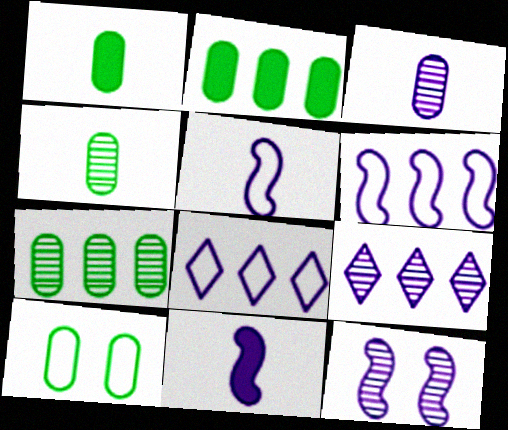[[1, 7, 10], 
[2, 4, 10], 
[3, 9, 12], 
[6, 11, 12]]